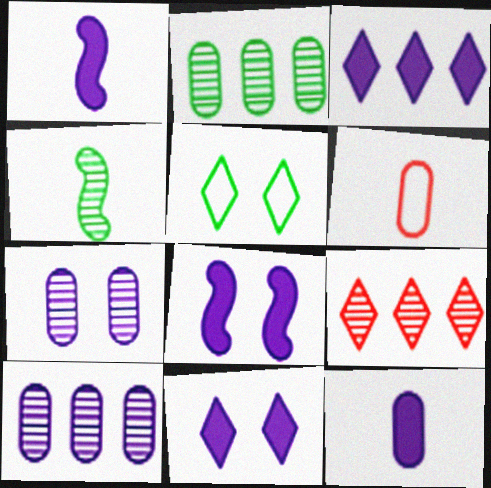[[3, 8, 12], 
[4, 7, 9]]